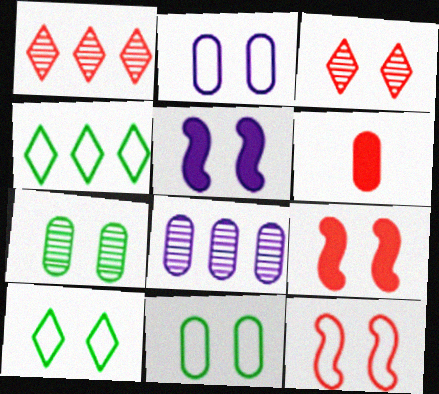[[1, 6, 12], 
[2, 10, 12], 
[3, 5, 11], 
[6, 8, 11]]